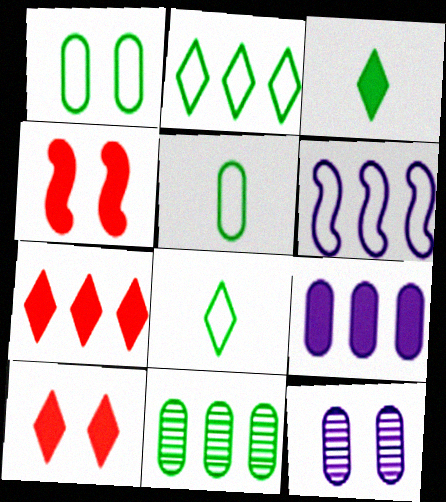[[3, 4, 9], 
[6, 7, 11]]